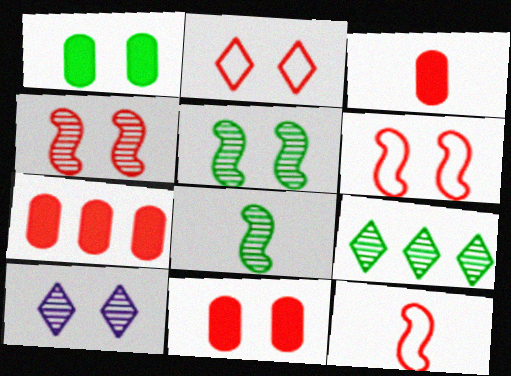[[1, 6, 10], 
[2, 4, 11], 
[3, 7, 11]]